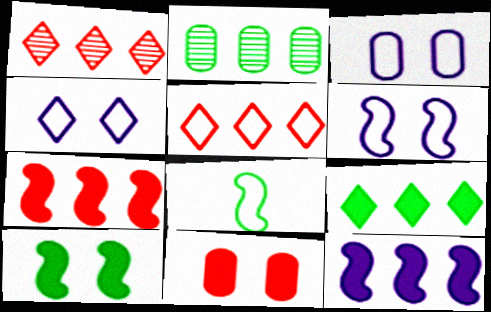[[2, 5, 12], 
[3, 4, 6], 
[3, 5, 8]]